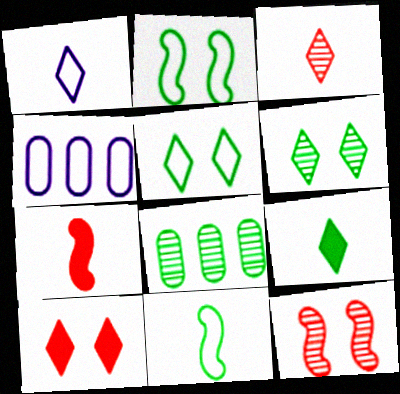[[1, 3, 9], 
[2, 8, 9], 
[4, 6, 7], 
[4, 9, 12]]